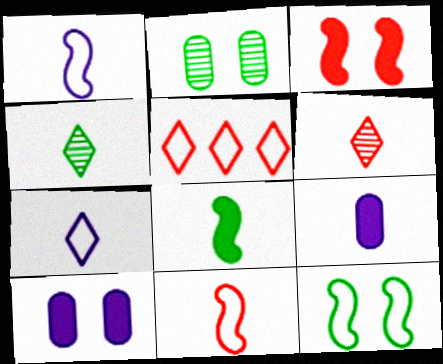[[4, 9, 11]]